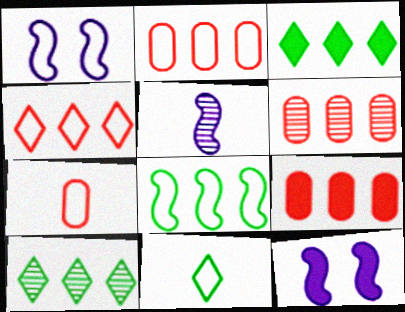[[1, 2, 11], 
[2, 6, 9], 
[6, 11, 12], 
[7, 10, 12]]